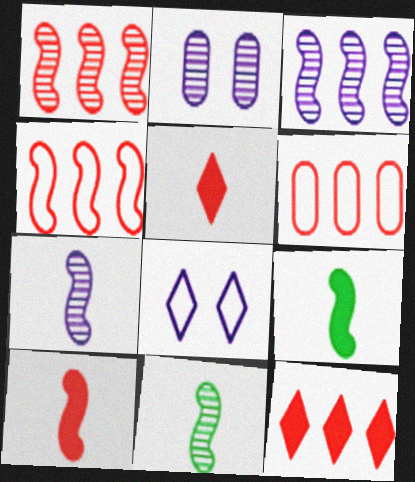[[1, 6, 12]]